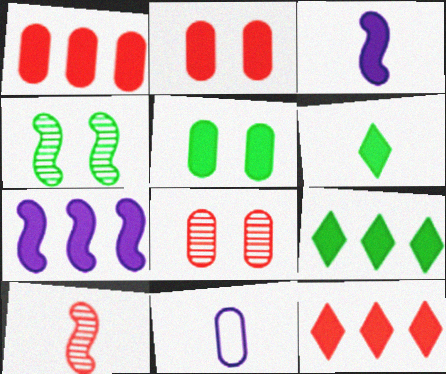[[1, 7, 9], 
[2, 3, 9], 
[2, 6, 7], 
[3, 5, 12], 
[4, 11, 12], 
[6, 10, 11]]